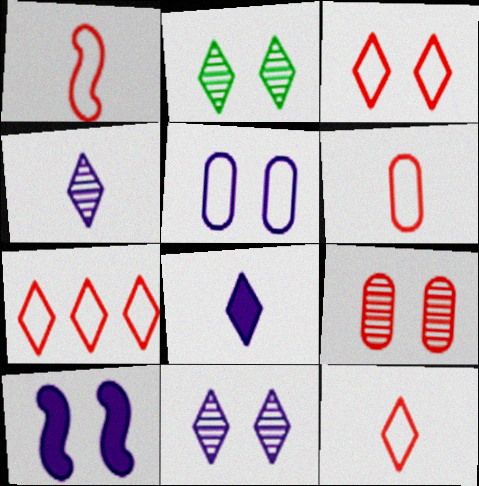[[1, 6, 12], 
[2, 7, 8], 
[3, 7, 12], 
[5, 10, 11]]